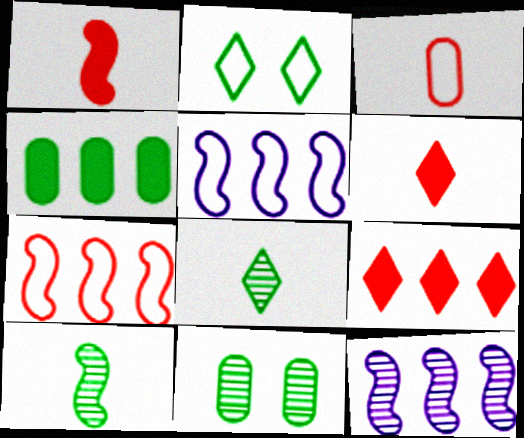[[2, 3, 5], 
[2, 4, 10], 
[5, 6, 11]]